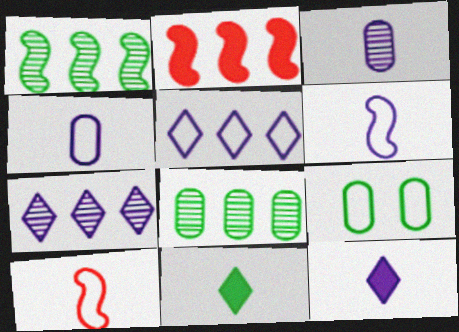[[1, 9, 11], 
[2, 5, 8], 
[3, 6, 12], 
[3, 10, 11], 
[5, 9, 10]]